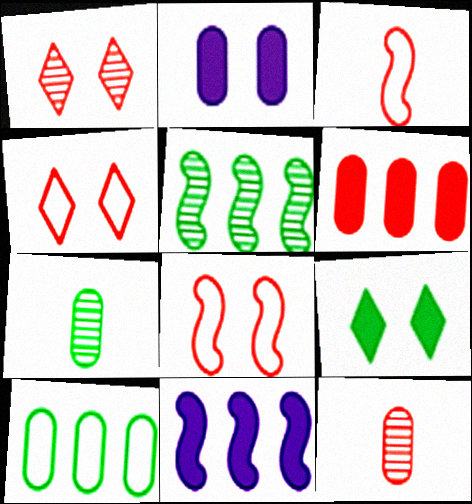[[1, 3, 6], 
[2, 10, 12], 
[4, 7, 11]]